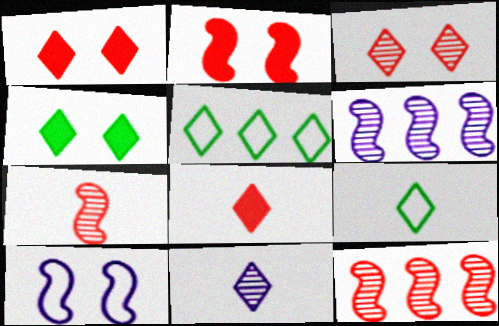[[1, 5, 11], 
[8, 9, 11]]